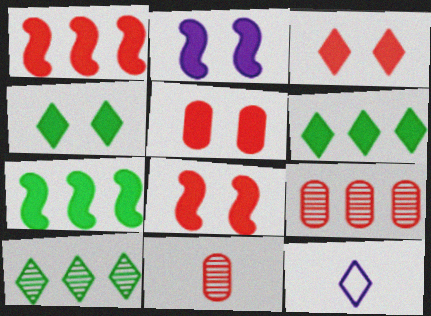[[2, 4, 5], 
[3, 5, 8], 
[3, 10, 12]]